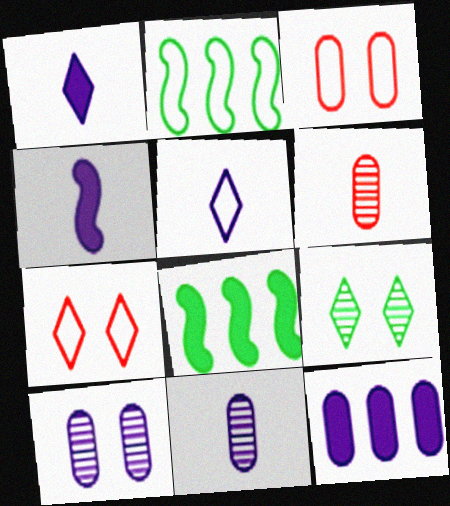[[2, 3, 5], 
[4, 5, 11], 
[7, 8, 11]]